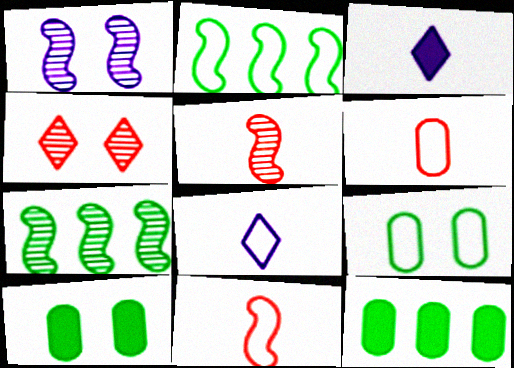[[1, 5, 7]]